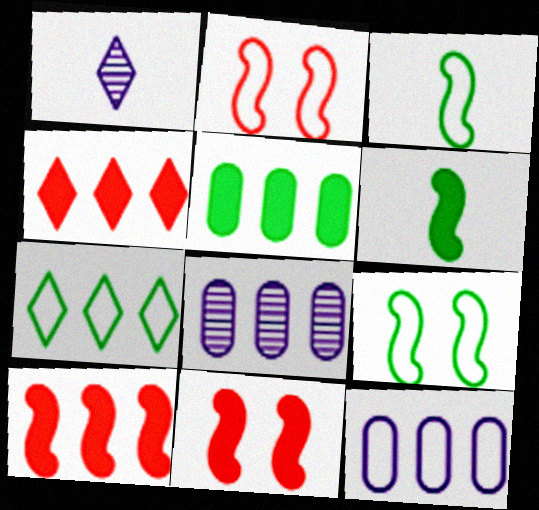[[1, 2, 5], 
[7, 8, 10]]